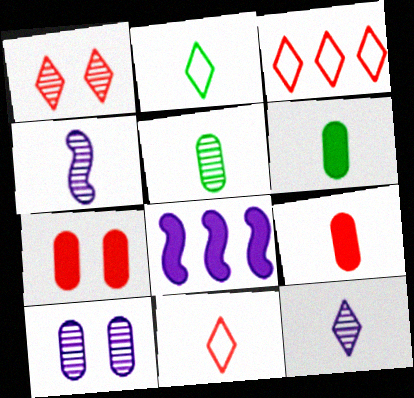[[2, 4, 9], 
[4, 6, 11]]